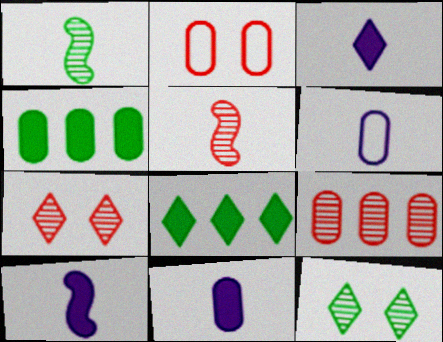[[3, 10, 11], 
[5, 7, 9]]